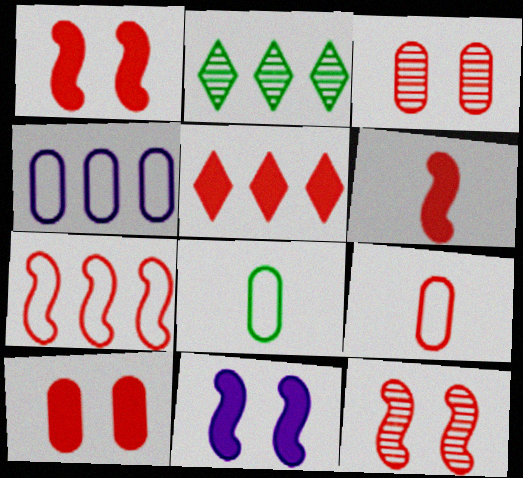[[2, 9, 11], 
[5, 6, 10], 
[5, 9, 12], 
[6, 7, 12]]